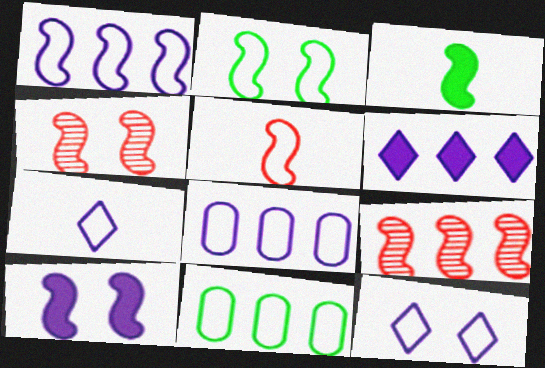[[1, 2, 5], 
[1, 3, 4], 
[2, 4, 10], 
[5, 11, 12], 
[6, 9, 11]]